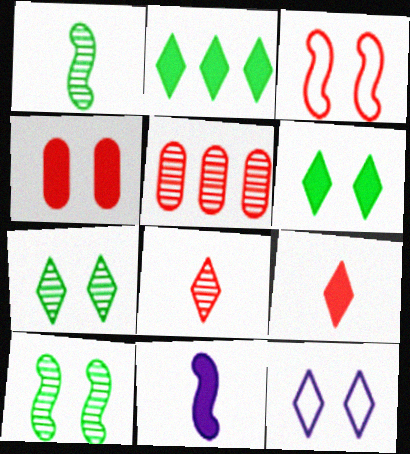[[2, 4, 11], 
[2, 8, 12], 
[3, 5, 9], 
[4, 10, 12]]